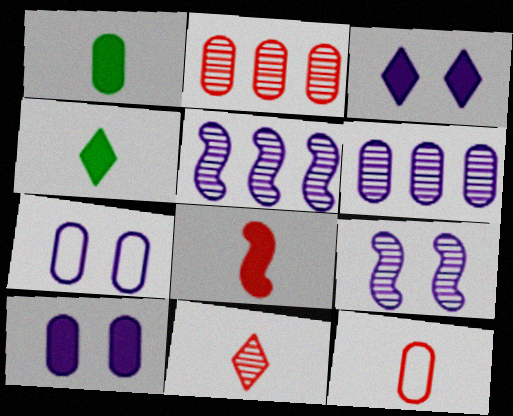[[1, 2, 7], 
[3, 7, 9], 
[8, 11, 12]]